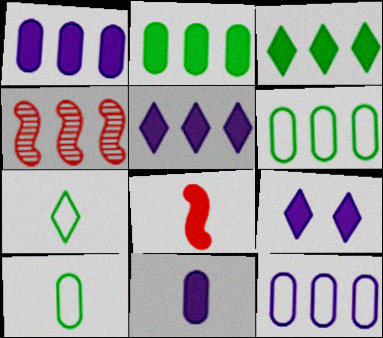[[2, 8, 9], 
[3, 4, 12], 
[4, 5, 6], 
[4, 9, 10]]